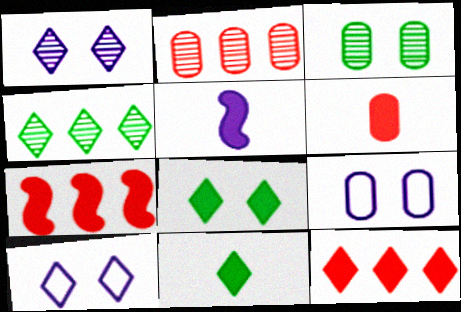[[5, 6, 11]]